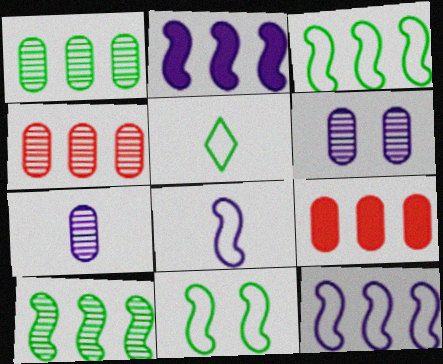[]